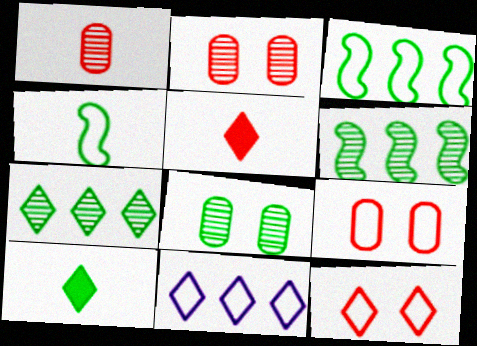[[3, 8, 10], 
[4, 9, 11]]